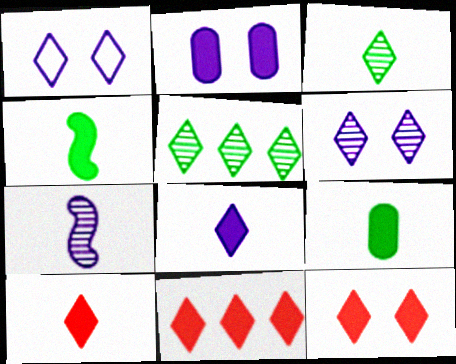[[1, 3, 11], 
[1, 5, 10], 
[2, 4, 11], 
[10, 11, 12]]